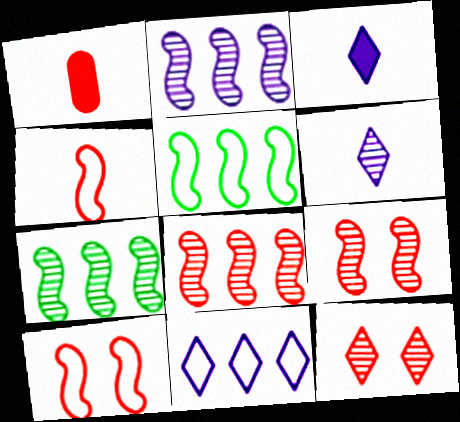[[2, 7, 8]]